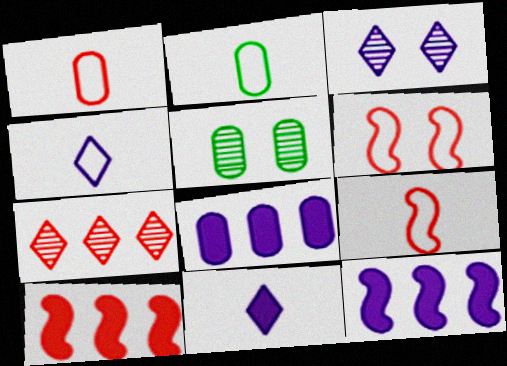[[1, 5, 8], 
[2, 3, 10], 
[2, 4, 9], 
[4, 5, 10]]